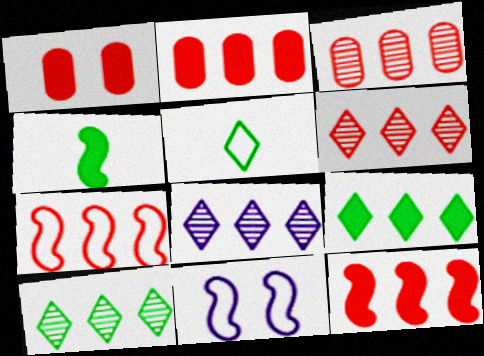[[2, 6, 7], 
[6, 8, 10]]